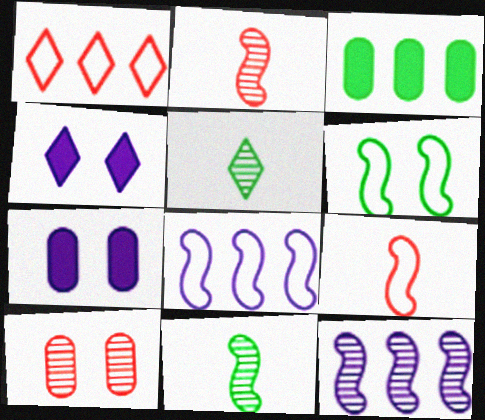[[1, 3, 12], 
[1, 4, 5], 
[1, 7, 11], 
[3, 5, 6], 
[4, 6, 10], 
[5, 10, 12], 
[6, 8, 9]]